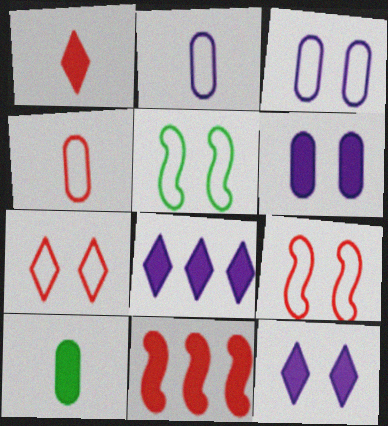[[3, 5, 7], 
[10, 11, 12]]